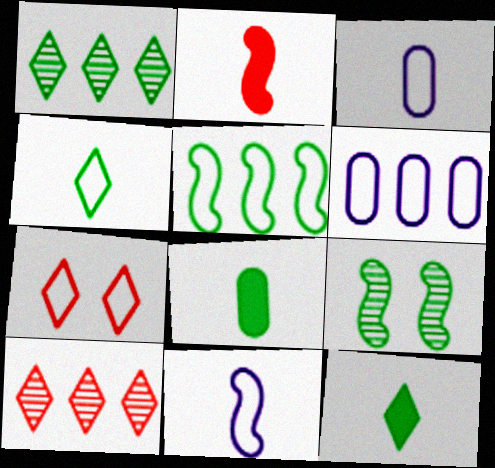[[3, 5, 7]]